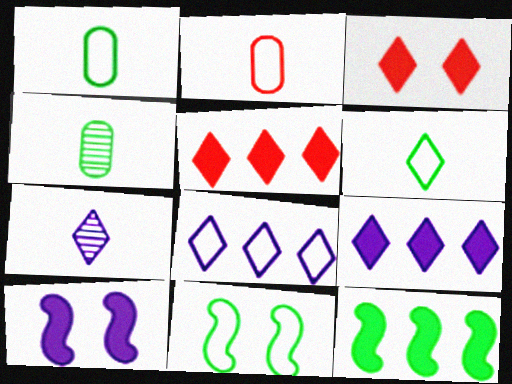[[2, 8, 11]]